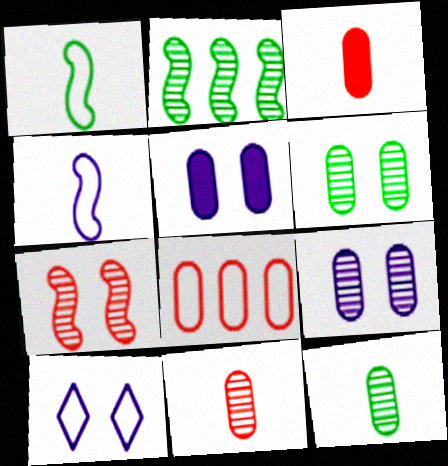[[1, 8, 10], 
[2, 3, 10], 
[5, 8, 12]]